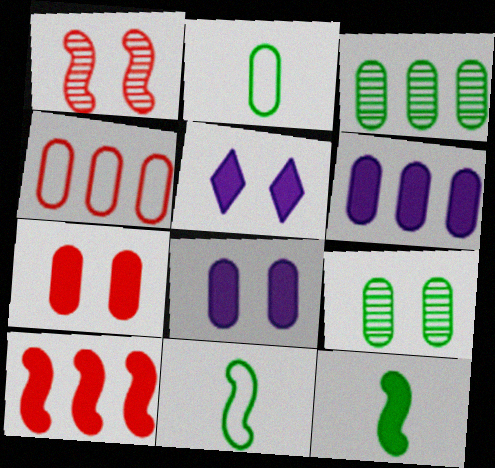[[3, 4, 6]]